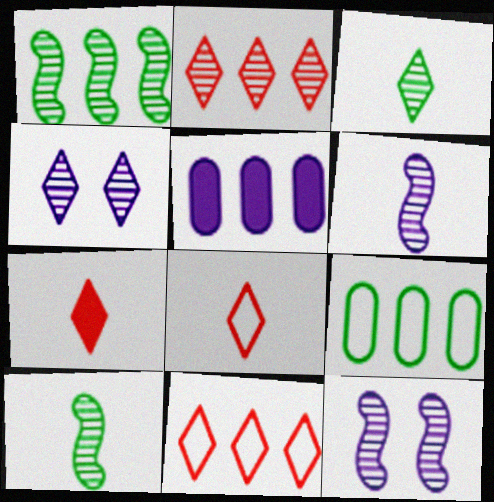[[1, 5, 11], 
[2, 3, 4], 
[7, 9, 12]]